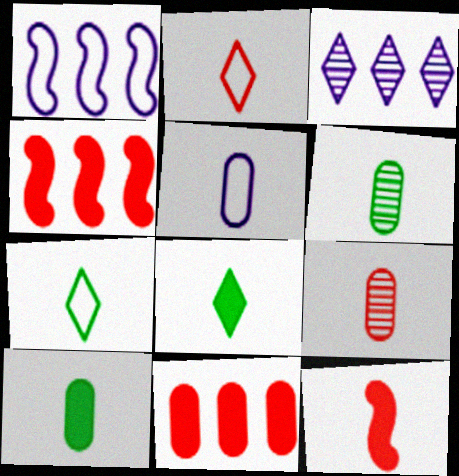[[2, 9, 12], 
[5, 9, 10]]